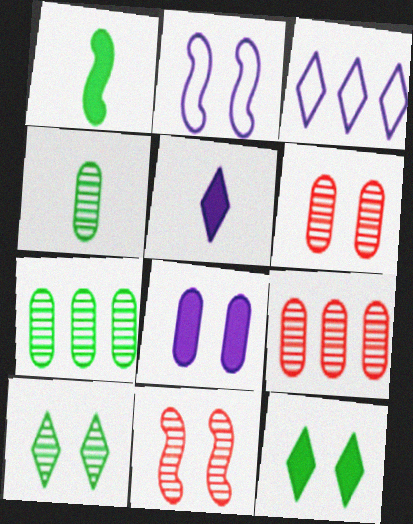[[1, 3, 6], 
[2, 6, 12]]